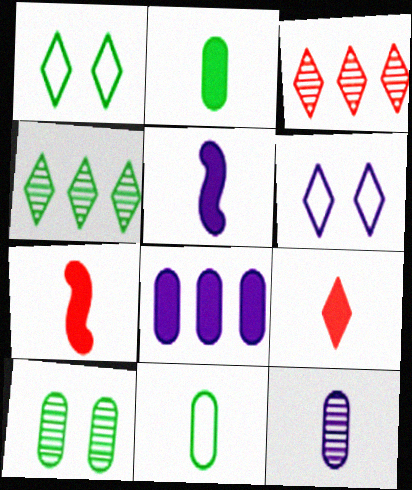[[2, 5, 9], 
[4, 6, 9]]